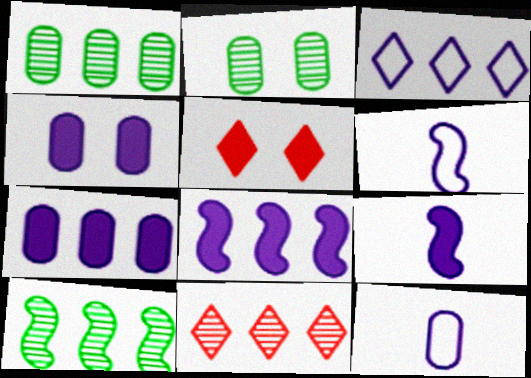[[1, 5, 6], 
[5, 10, 12]]